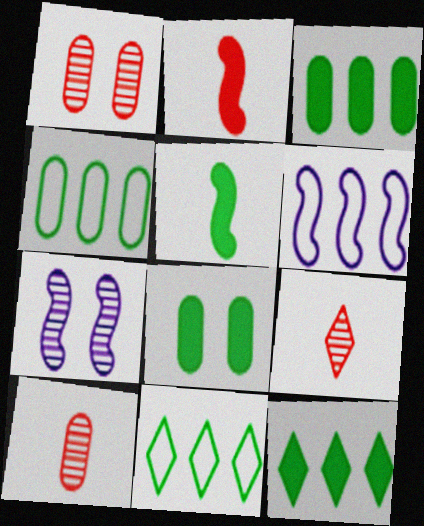[[5, 8, 12], 
[6, 8, 9]]